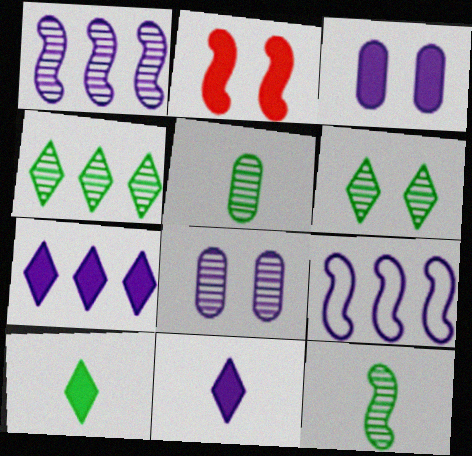[[2, 9, 12], 
[8, 9, 11]]